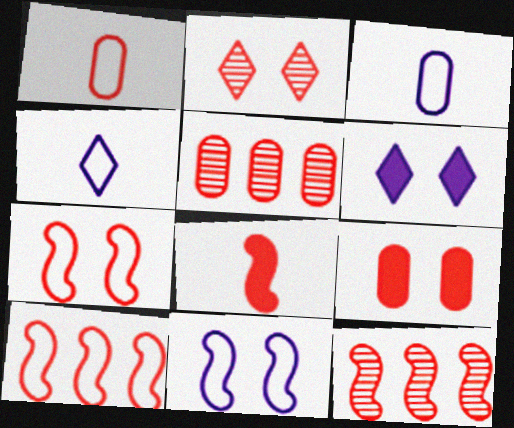[[1, 5, 9], 
[2, 7, 9], 
[7, 8, 12]]